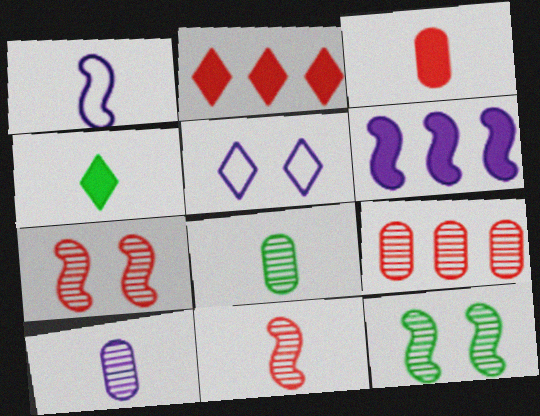[[5, 6, 10]]